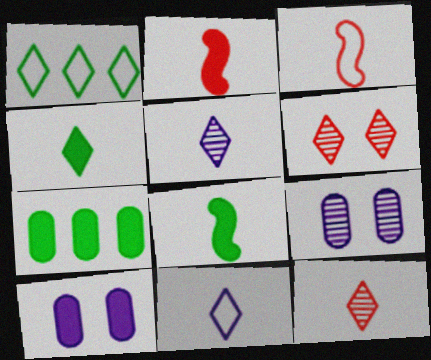[[1, 2, 9], 
[4, 11, 12]]